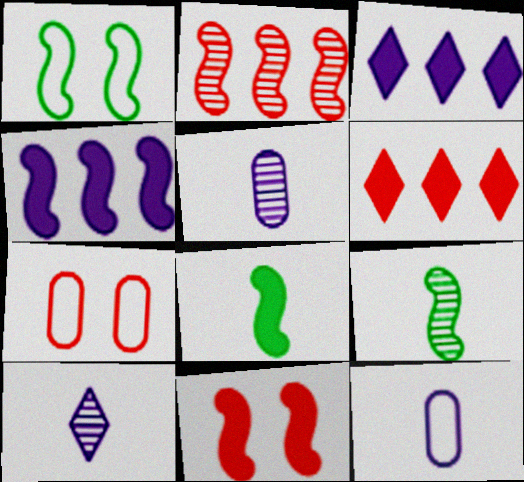[[1, 5, 6], 
[3, 7, 9], 
[4, 8, 11]]